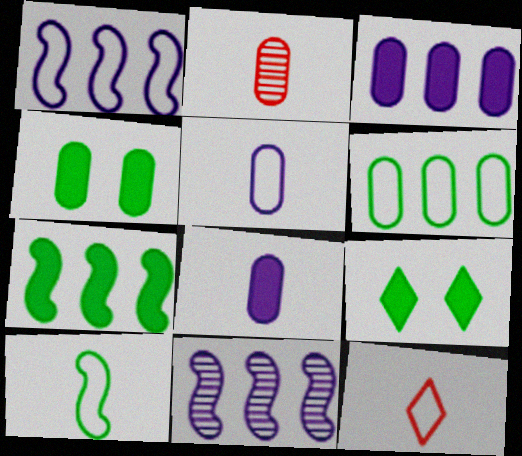[[1, 2, 9], 
[4, 11, 12], 
[5, 10, 12]]